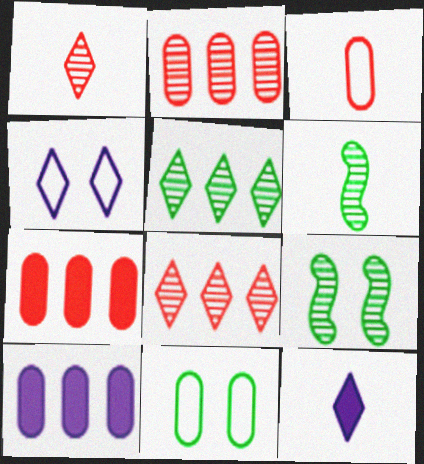[[3, 6, 12], 
[4, 6, 7]]